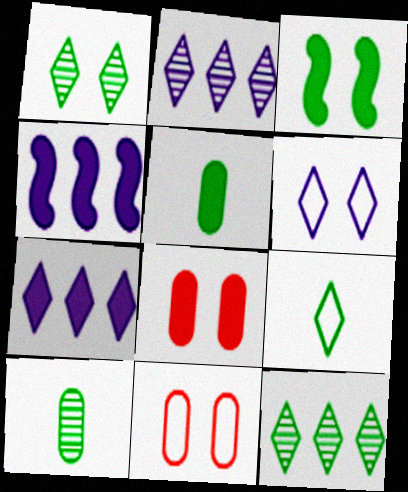[]